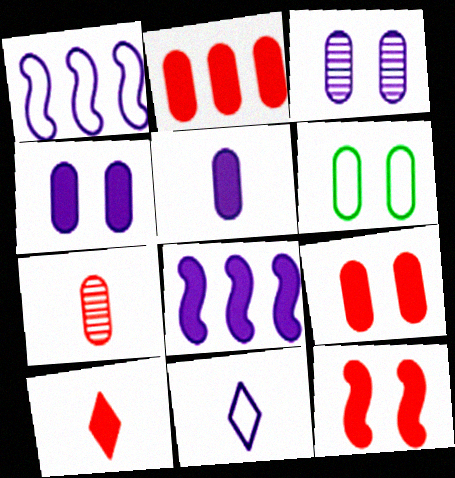[[2, 10, 12], 
[3, 6, 9], 
[3, 8, 11]]